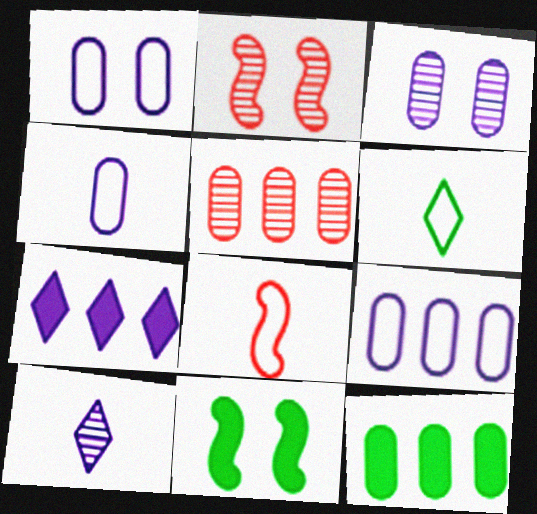[[1, 4, 9], 
[4, 6, 8], 
[5, 9, 12]]